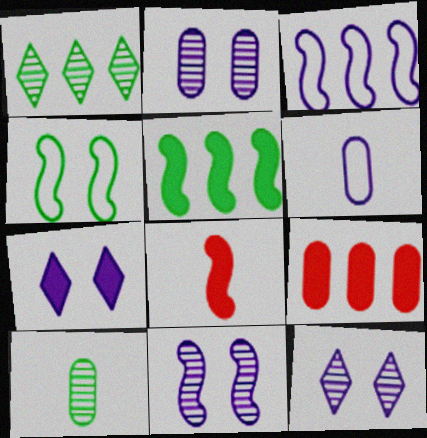[[1, 3, 9], 
[2, 11, 12]]